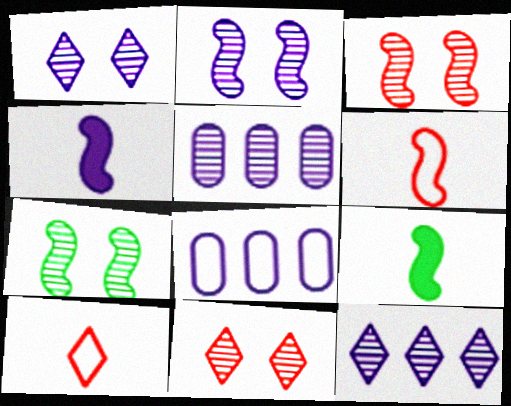[[1, 4, 8], 
[2, 3, 7], 
[8, 9, 11]]